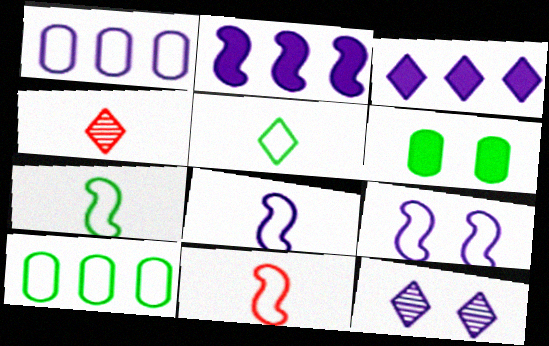[[7, 8, 11]]